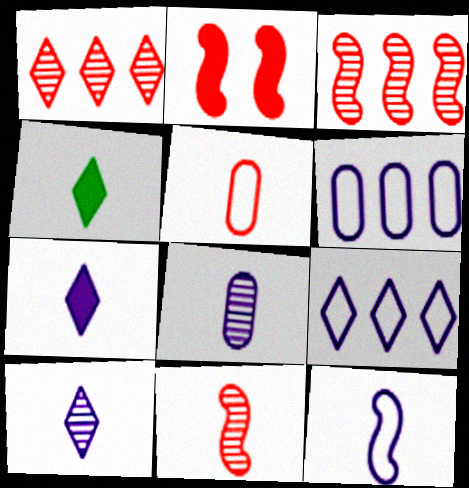[[1, 2, 5], 
[7, 8, 12]]